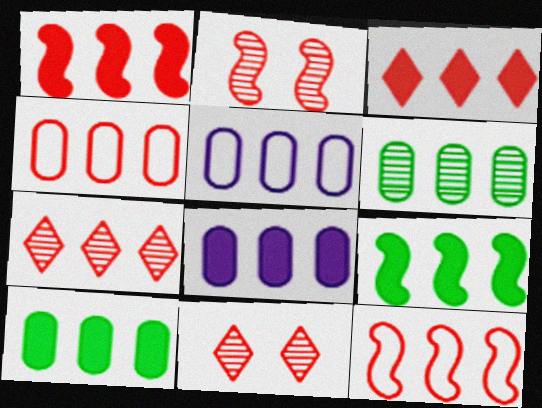[[1, 4, 7], 
[3, 8, 9], 
[4, 6, 8], 
[5, 7, 9]]